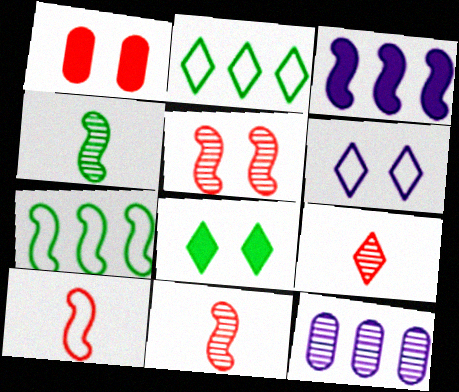[[8, 10, 12]]